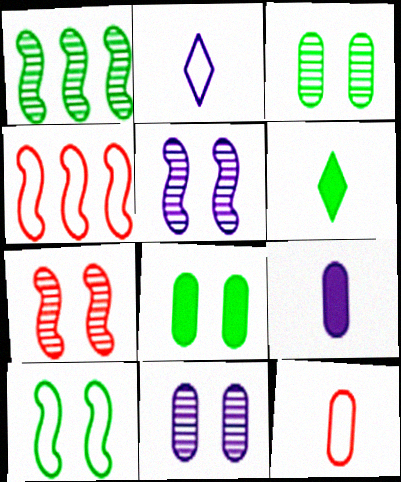[[4, 6, 11]]